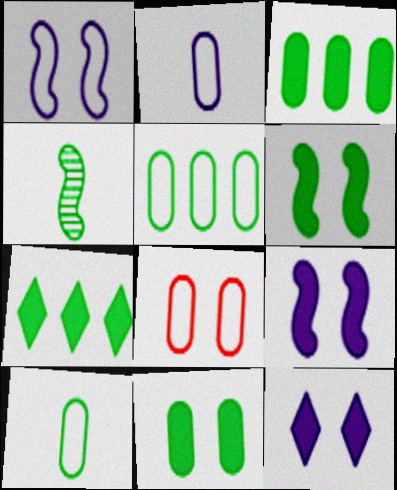[[2, 5, 8]]